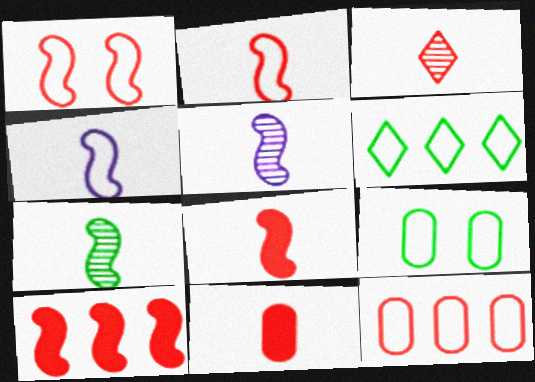[[2, 3, 11], 
[4, 7, 8]]